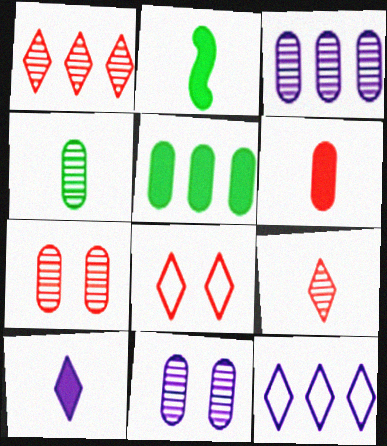[[2, 3, 8], 
[2, 6, 10], 
[2, 7, 12], 
[3, 4, 7]]